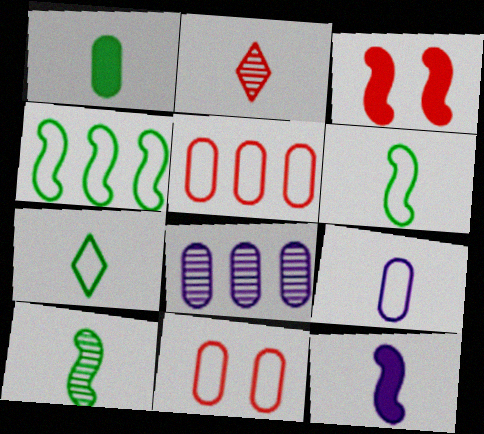[[1, 7, 10], 
[1, 8, 11], 
[2, 3, 5], 
[3, 7, 8]]